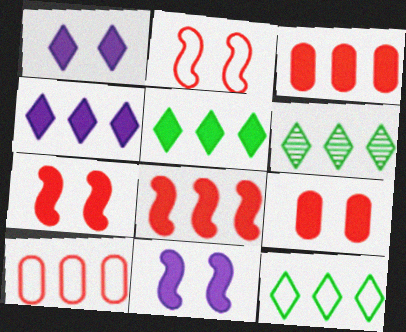[[5, 6, 12]]